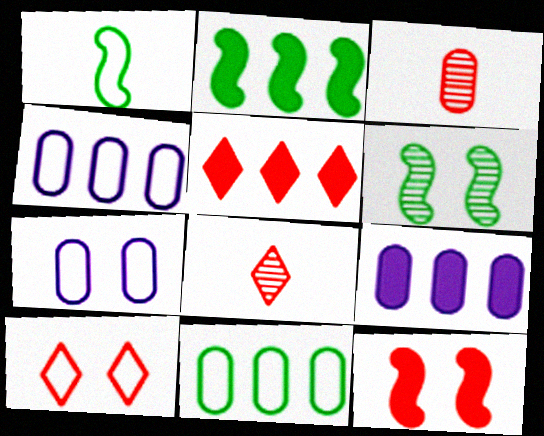[[1, 2, 6], 
[1, 4, 10], 
[2, 5, 9], 
[2, 7, 8], 
[5, 8, 10]]